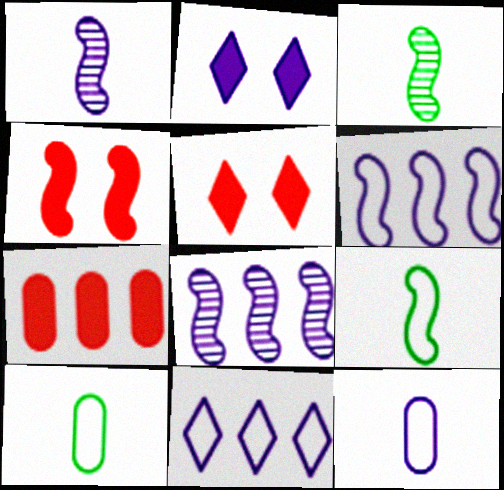[[2, 8, 12], 
[3, 4, 6], 
[4, 8, 9], 
[5, 8, 10]]